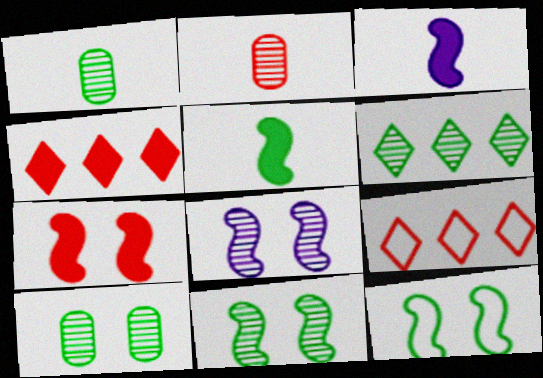[[1, 6, 11], 
[2, 6, 8], 
[2, 7, 9], 
[3, 9, 10], 
[7, 8, 12]]